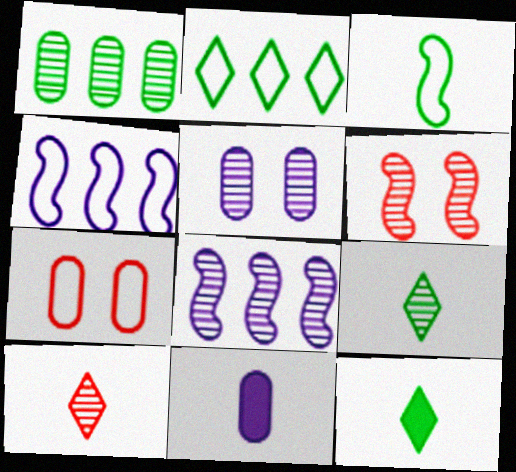[[1, 7, 11], 
[2, 6, 11], 
[3, 10, 11], 
[7, 8, 12]]